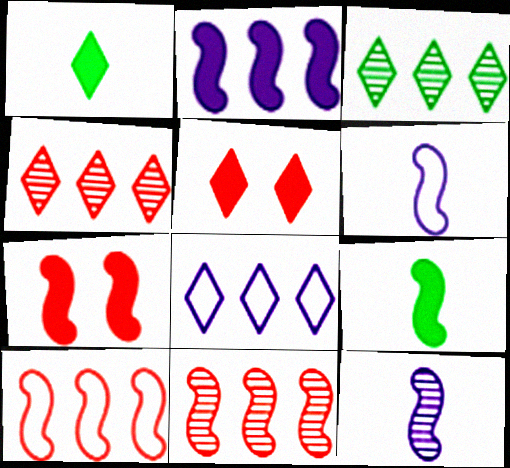[[2, 7, 9]]